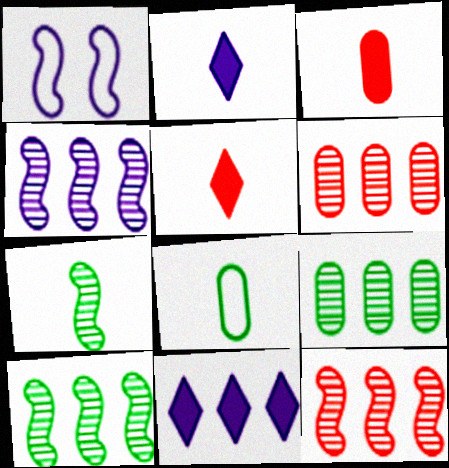[[1, 5, 9], 
[4, 10, 12]]